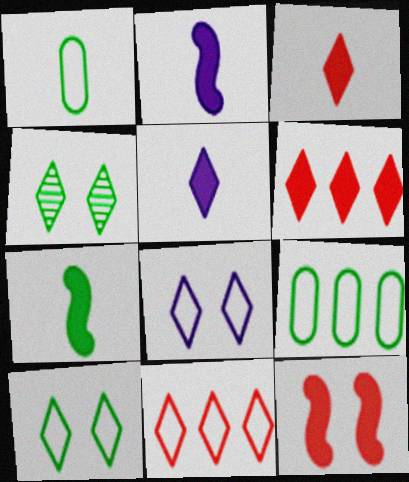[[4, 5, 11], 
[4, 7, 9]]